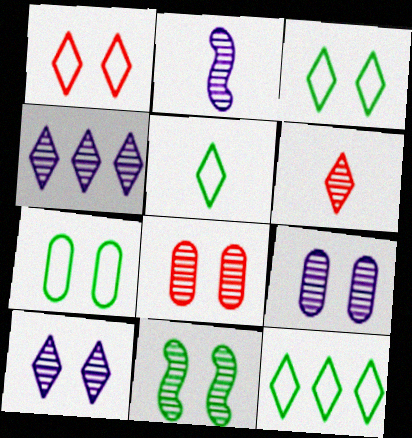[[2, 4, 9], 
[3, 5, 12], 
[8, 10, 11]]